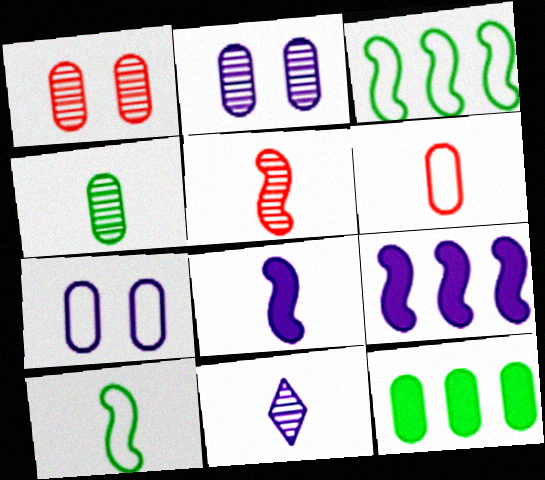[[2, 6, 12], 
[4, 5, 11], 
[5, 8, 10], 
[7, 9, 11]]